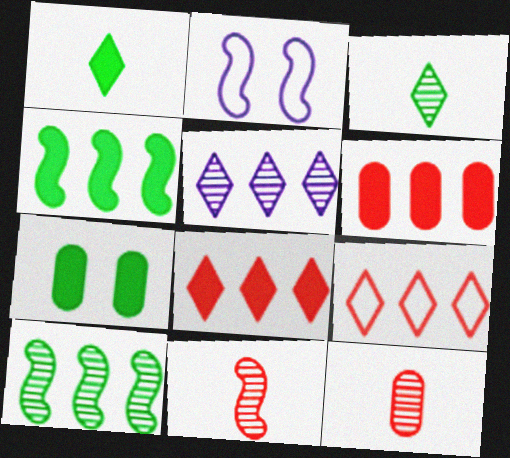[[1, 4, 7], 
[2, 3, 6], 
[2, 4, 11]]